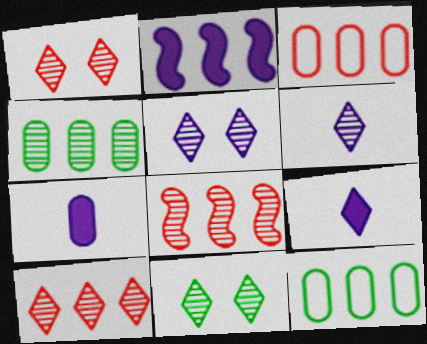[[1, 5, 11], 
[2, 10, 12], 
[6, 10, 11]]